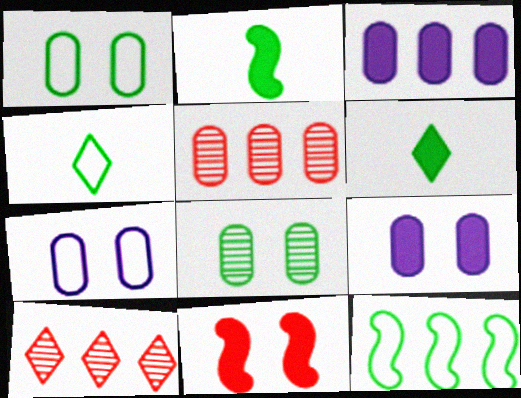[[1, 4, 12], 
[2, 7, 10], 
[3, 6, 11], 
[3, 10, 12], 
[6, 8, 12]]